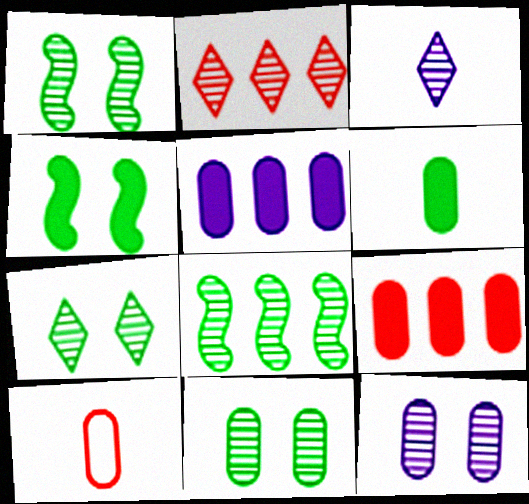[[1, 7, 11], 
[2, 3, 7], 
[5, 10, 11]]